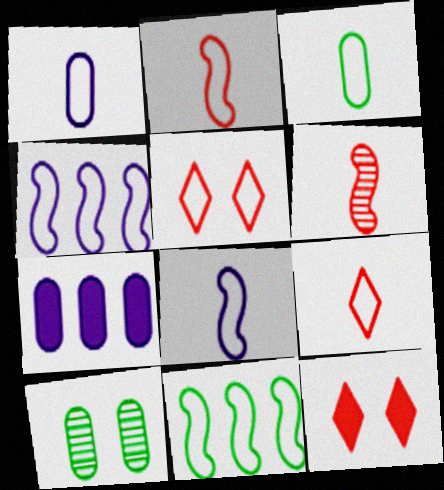[[1, 5, 11], 
[3, 4, 5], 
[3, 8, 9]]